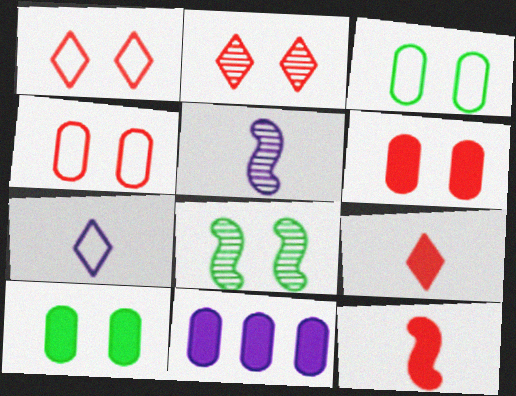[]